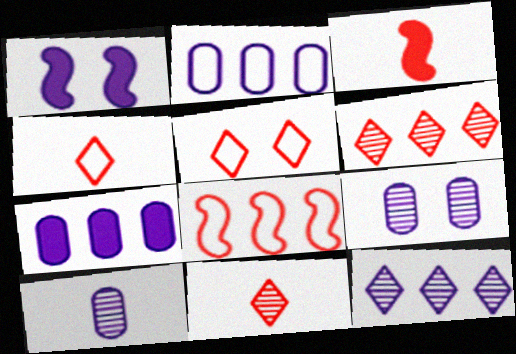[]